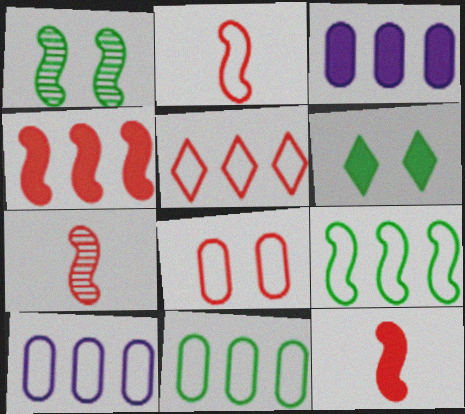[[2, 5, 8], 
[2, 7, 12], 
[3, 6, 12], 
[5, 9, 10], 
[6, 7, 10]]